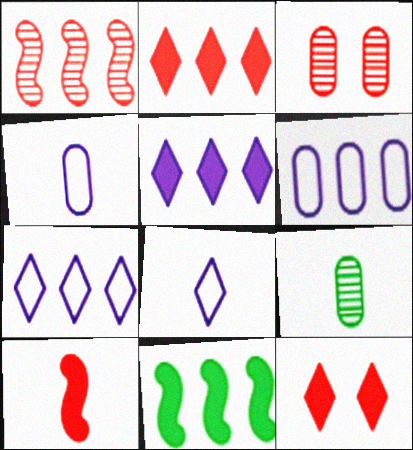[[3, 8, 11], 
[8, 9, 10]]